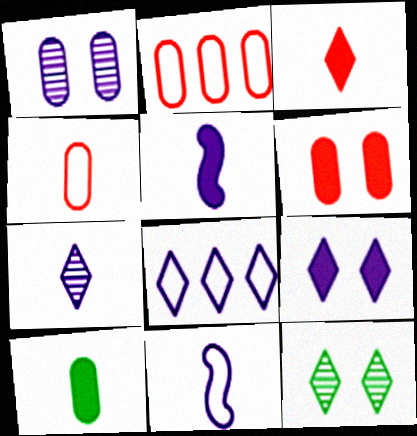[[1, 2, 10], 
[1, 5, 8], 
[2, 5, 12], 
[3, 5, 10], 
[3, 8, 12], 
[7, 8, 9]]